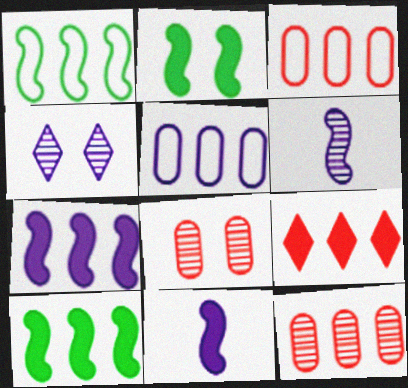[[4, 5, 11]]